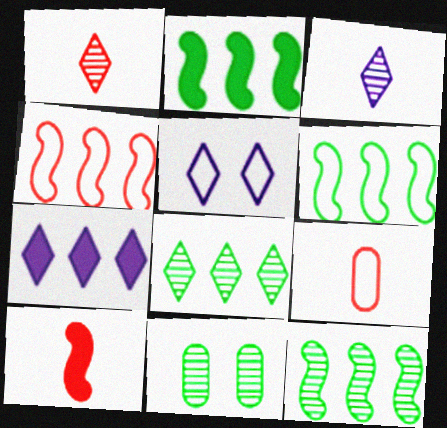[[1, 9, 10], 
[2, 6, 12], 
[3, 5, 7], 
[5, 6, 9]]